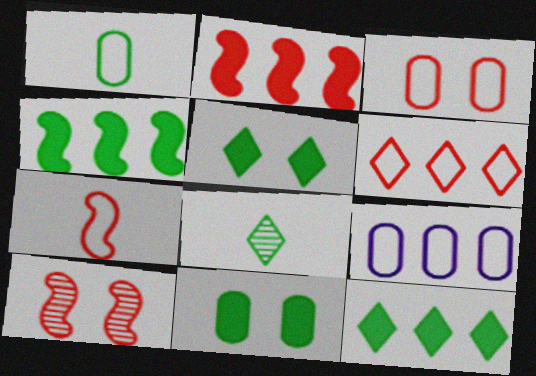[[1, 3, 9], 
[2, 7, 10], 
[3, 6, 7]]